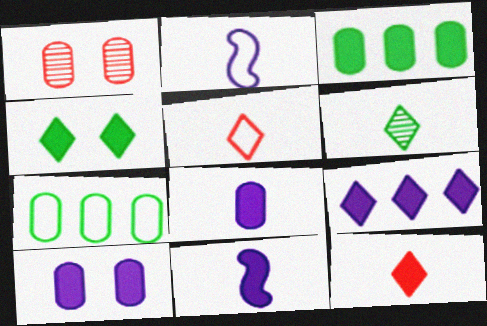[[1, 7, 8], 
[4, 9, 12], 
[9, 10, 11]]